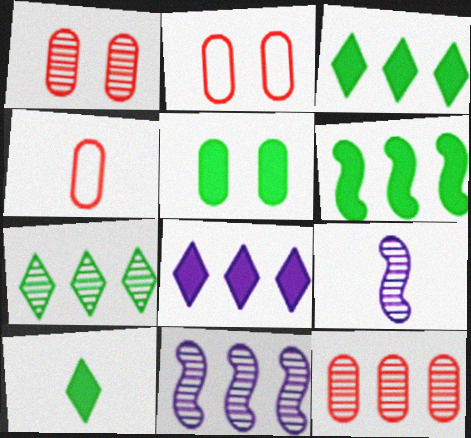[[1, 7, 9], 
[2, 3, 9], 
[2, 10, 11], 
[4, 9, 10], 
[5, 6, 10], 
[7, 11, 12]]